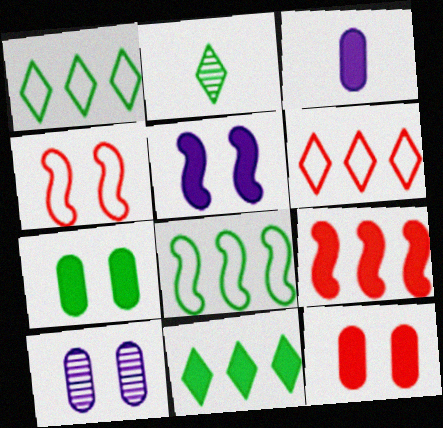[[2, 7, 8]]